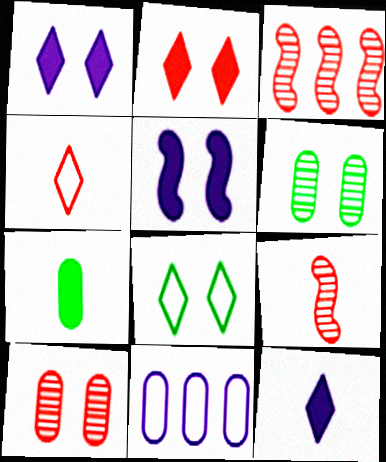[[5, 8, 10], 
[7, 10, 11]]